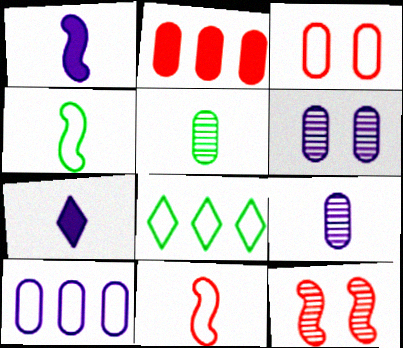[[5, 7, 11]]